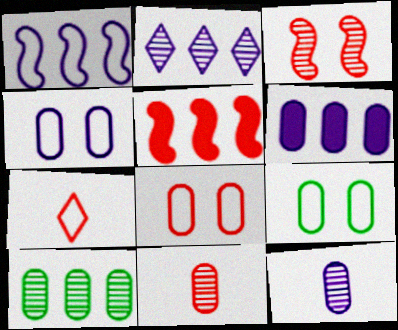[[1, 2, 6], 
[1, 7, 9], 
[4, 6, 12], 
[4, 8, 9], 
[6, 9, 11]]